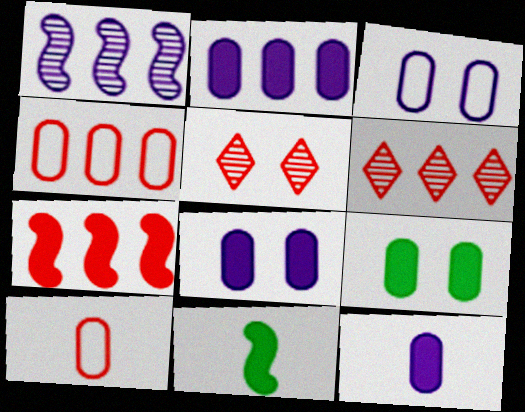[[2, 8, 12], 
[3, 6, 11], 
[4, 6, 7], 
[5, 7, 10]]